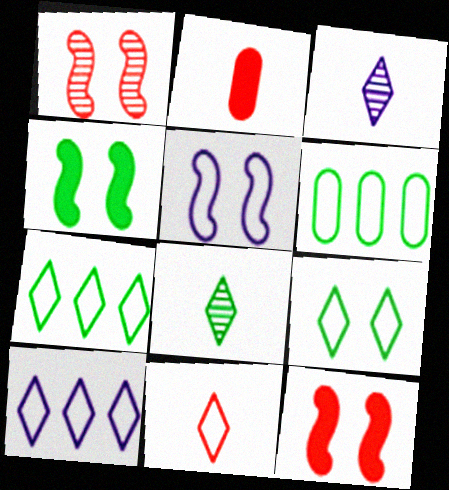[[1, 4, 5], 
[3, 6, 12], 
[4, 6, 8], 
[5, 6, 11], 
[9, 10, 11]]